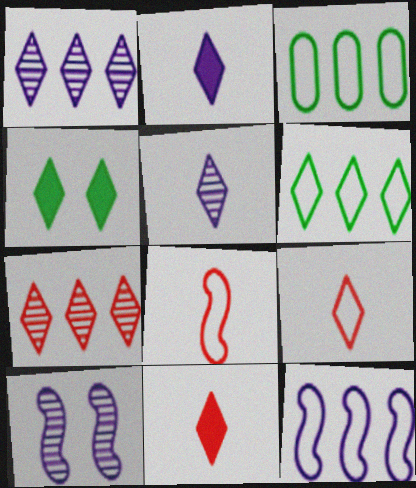[[1, 4, 9], 
[3, 10, 11]]